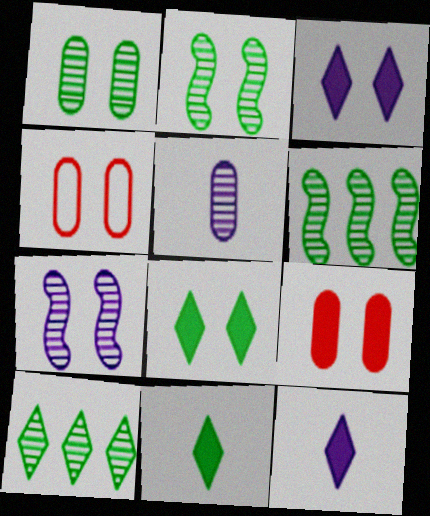[[2, 3, 4], 
[4, 6, 12], 
[4, 7, 8]]